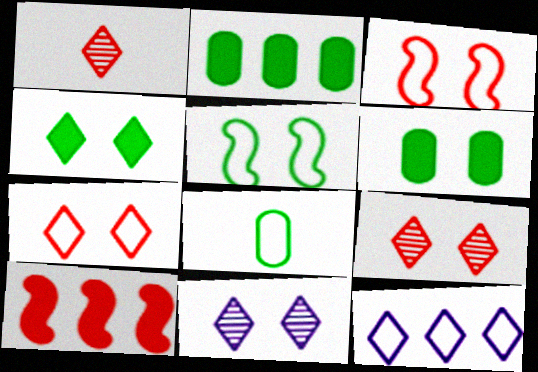[[1, 4, 12], 
[3, 6, 11], 
[3, 8, 12], 
[4, 7, 11], 
[8, 10, 11]]